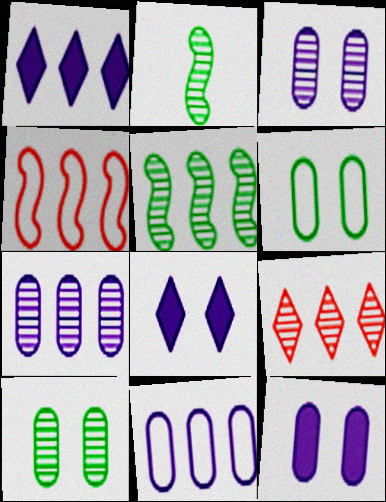[[2, 3, 9], 
[5, 7, 9]]